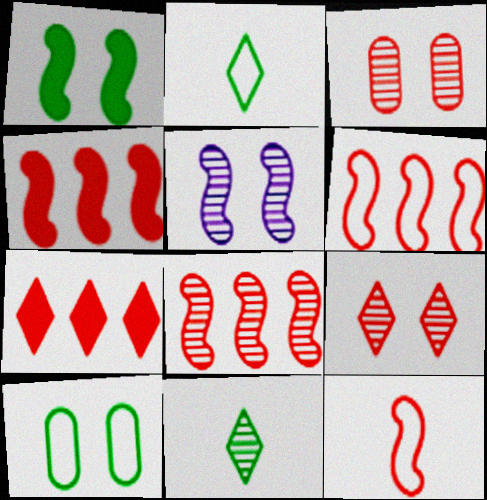[[3, 7, 12], 
[4, 6, 8]]